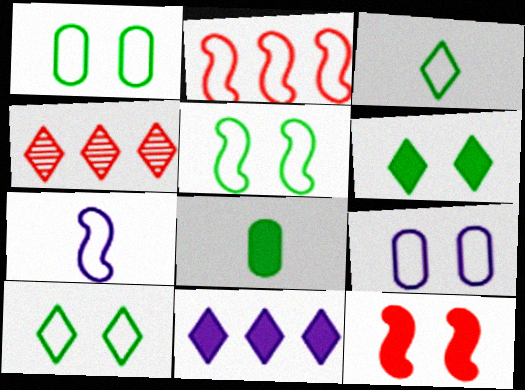[[1, 5, 10], 
[2, 3, 9], 
[2, 5, 7], 
[8, 11, 12]]